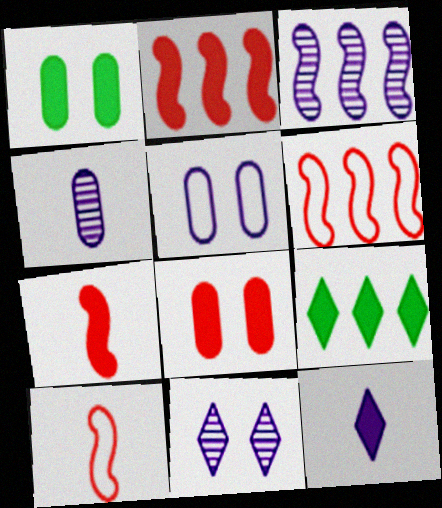[[1, 2, 12], 
[3, 4, 11], 
[3, 5, 12]]